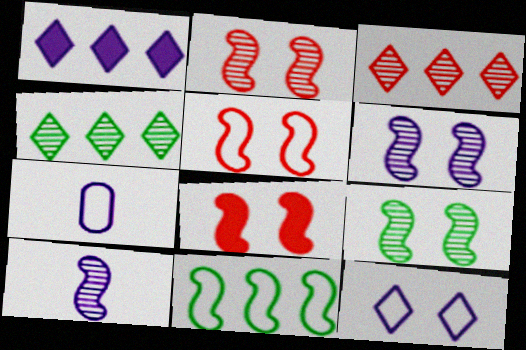[[1, 6, 7], 
[2, 5, 8], 
[2, 6, 9], 
[4, 7, 8], 
[8, 10, 11]]